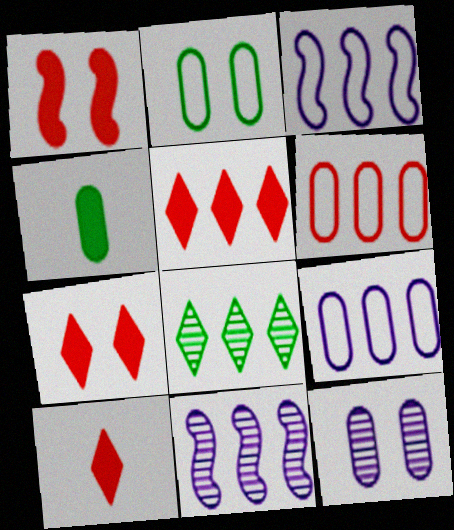[[2, 10, 11], 
[4, 6, 12], 
[5, 7, 10]]